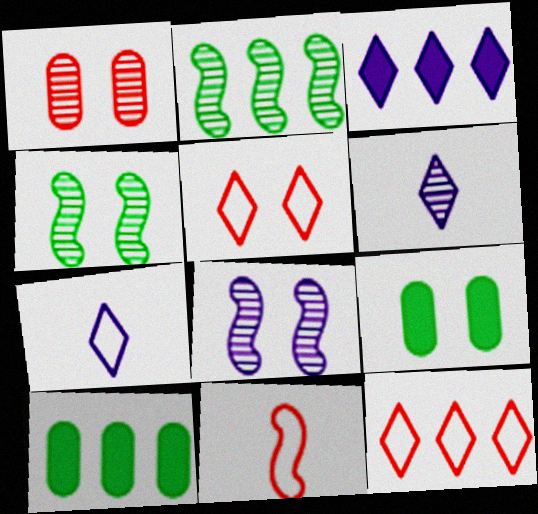[[1, 2, 6], 
[5, 8, 9]]